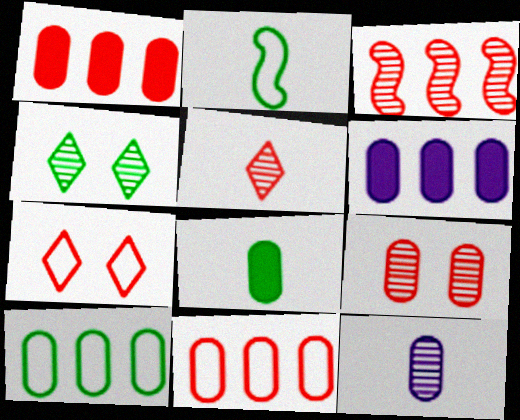[[3, 4, 12], 
[3, 5, 9]]